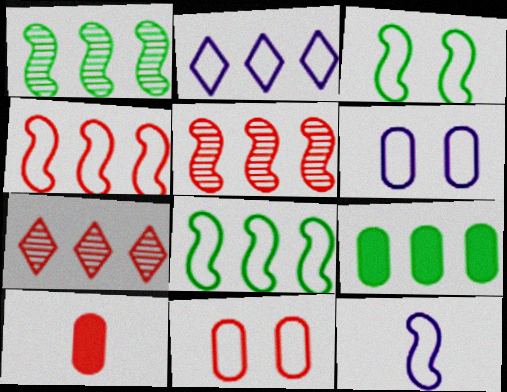[[2, 5, 9], 
[2, 6, 12], 
[3, 4, 12]]